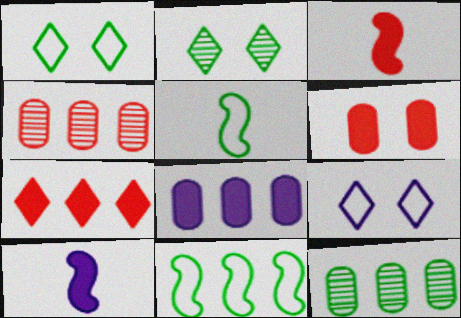[[1, 4, 10], 
[3, 6, 7], 
[3, 9, 12]]